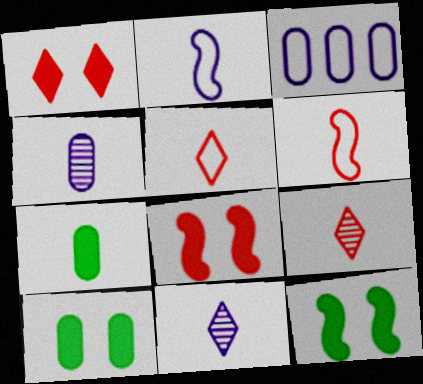[[2, 7, 9], 
[3, 9, 12], 
[6, 7, 11]]